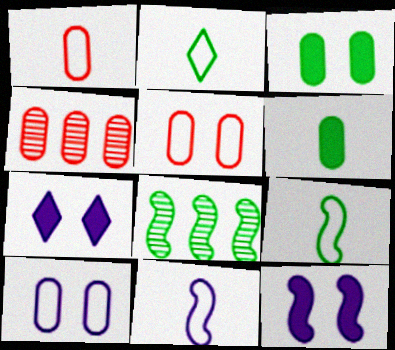[[1, 2, 11], 
[1, 7, 8], 
[2, 3, 8], 
[2, 4, 12], 
[4, 6, 10], 
[4, 7, 9]]